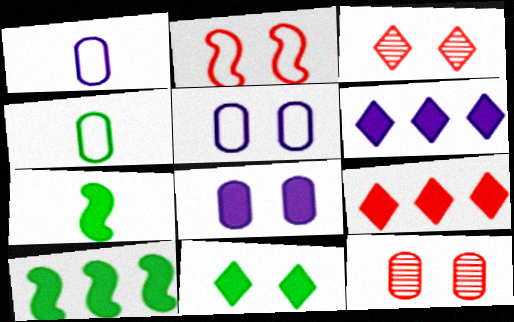[[1, 3, 10], 
[7, 8, 9]]